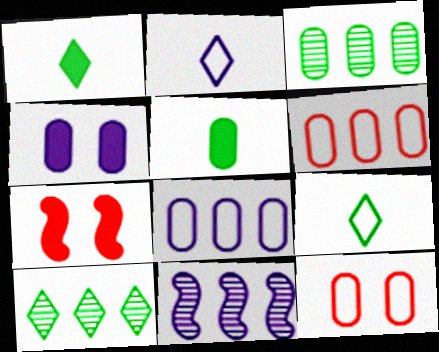[[1, 11, 12], 
[2, 3, 7], 
[2, 4, 11]]